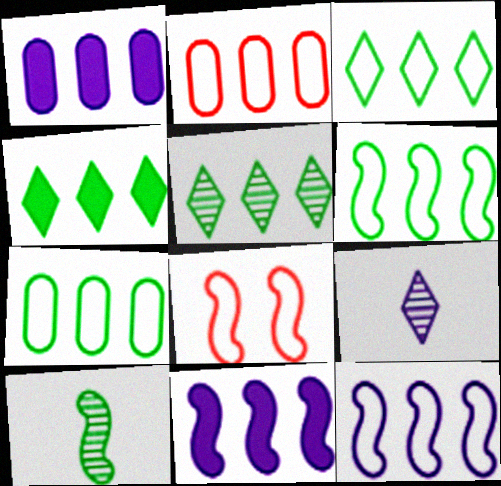[[2, 3, 12], 
[2, 5, 11], 
[3, 4, 5], 
[3, 6, 7], 
[8, 10, 11]]